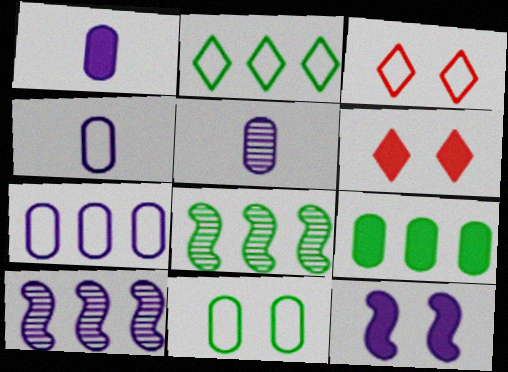[[1, 3, 8], 
[1, 4, 5], 
[2, 8, 9], 
[4, 6, 8]]